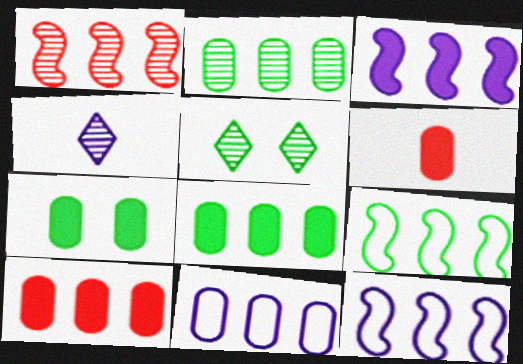[[1, 3, 9], 
[2, 10, 11], 
[5, 6, 12]]